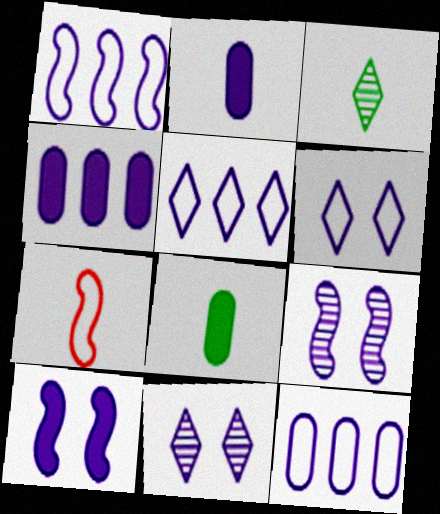[[1, 2, 11], 
[1, 5, 12], 
[2, 3, 7], 
[2, 5, 9]]